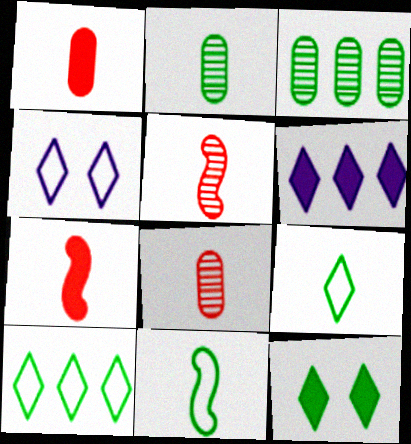[[3, 4, 7], 
[3, 11, 12]]